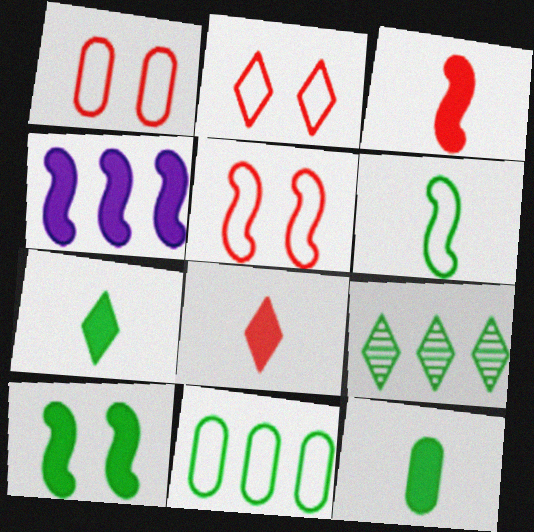[[1, 2, 5], 
[3, 4, 10]]